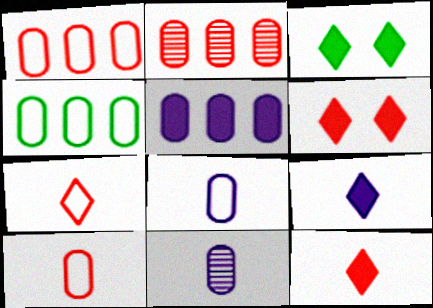[[2, 4, 5]]